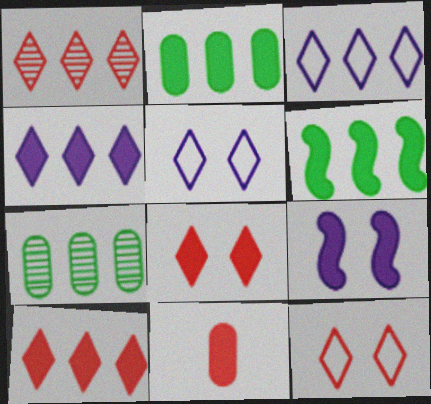[]